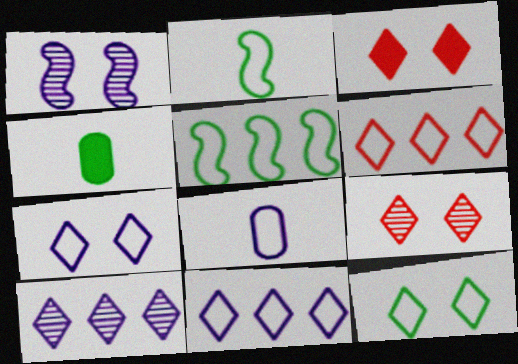[[1, 4, 6]]